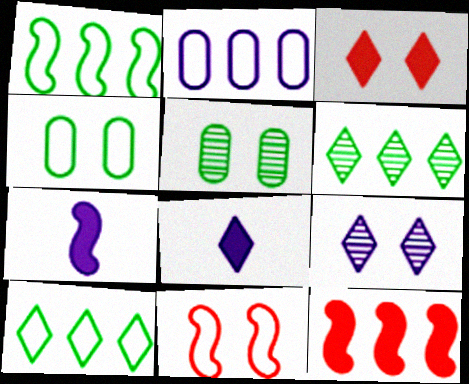[[2, 6, 12], 
[2, 7, 9]]